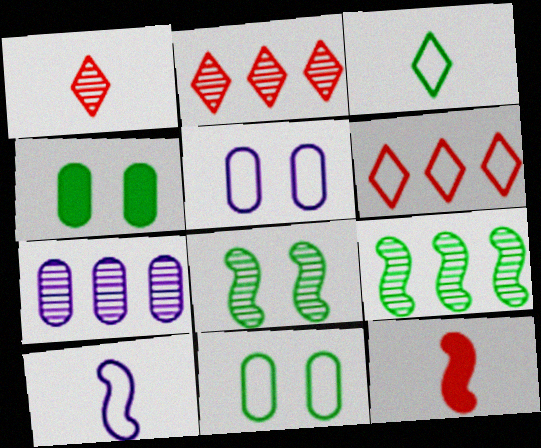[[1, 7, 8], 
[2, 4, 10], 
[2, 7, 9], 
[3, 4, 9], 
[6, 10, 11]]